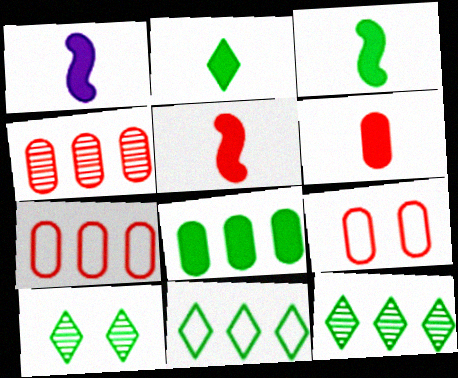[[1, 2, 6], 
[1, 3, 5], 
[1, 7, 10], 
[1, 9, 12], 
[2, 10, 11], 
[4, 6, 9]]